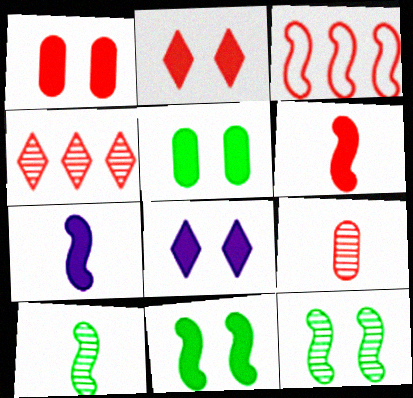[[1, 8, 11], 
[2, 3, 9], 
[3, 7, 12]]